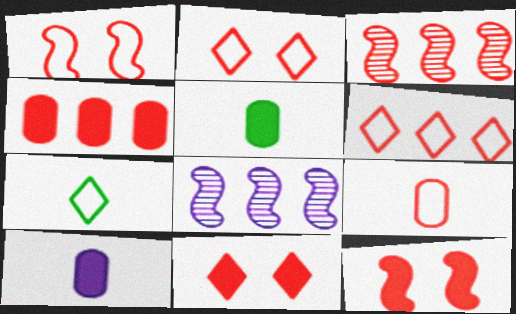[[1, 6, 9], 
[2, 5, 8], 
[3, 4, 6], 
[3, 9, 11]]